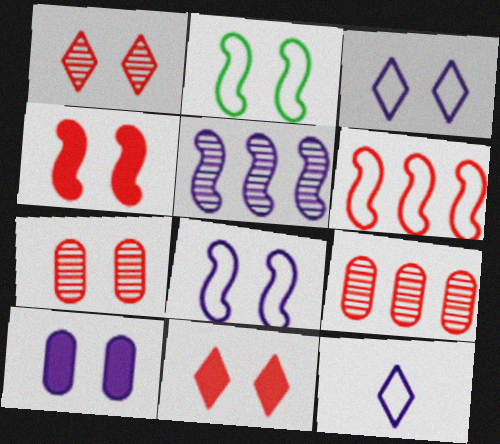[[1, 2, 10], 
[5, 10, 12]]